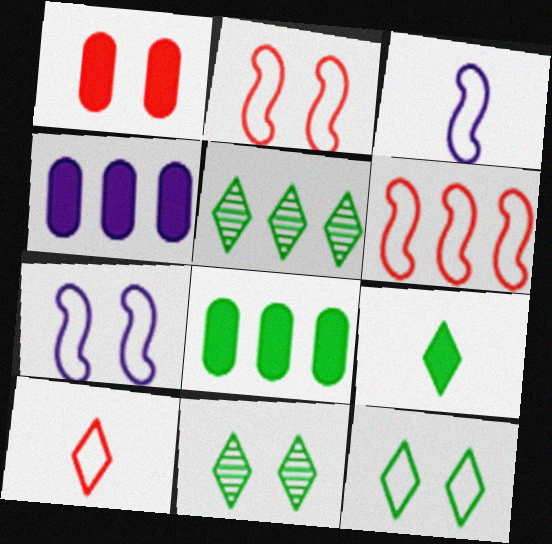[[1, 3, 5], 
[1, 7, 11], 
[4, 5, 6], 
[5, 9, 12]]